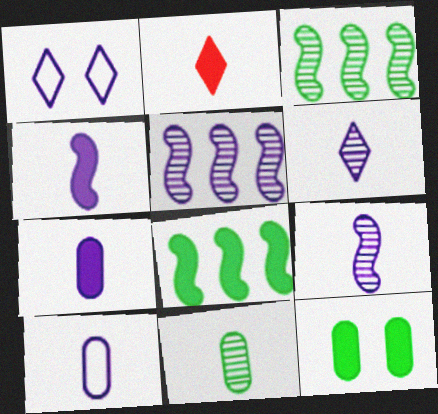[[1, 5, 7], 
[4, 6, 10]]